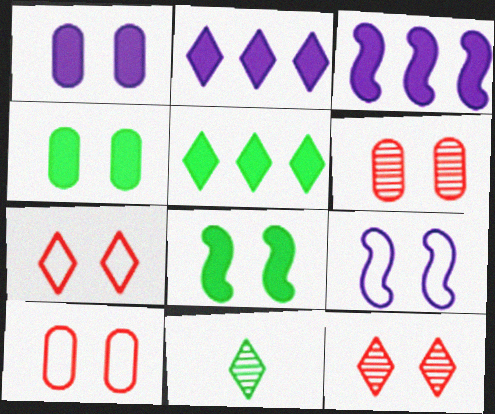[[2, 7, 11], 
[3, 10, 11], 
[4, 9, 12]]